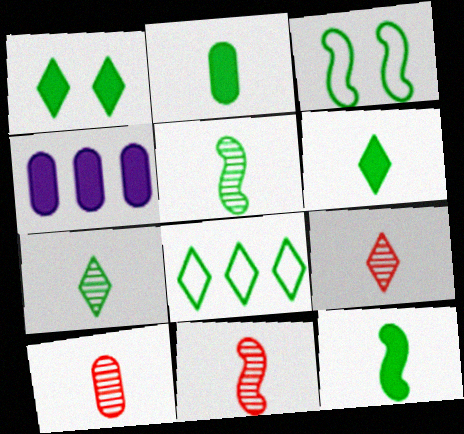[[1, 7, 8], 
[2, 6, 12], 
[3, 4, 9], 
[9, 10, 11]]